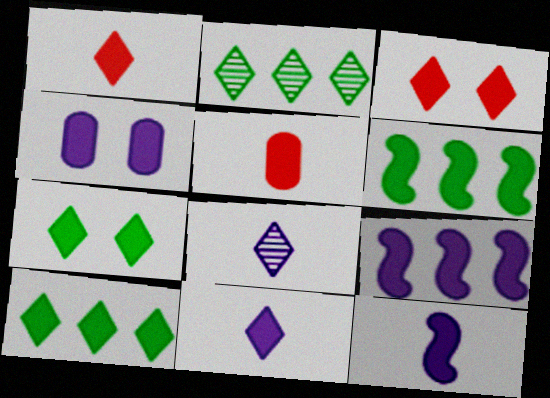[[1, 4, 6], 
[3, 10, 11], 
[4, 9, 11], 
[5, 7, 9]]